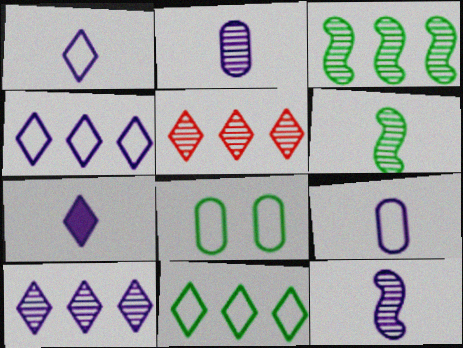[[7, 9, 12]]